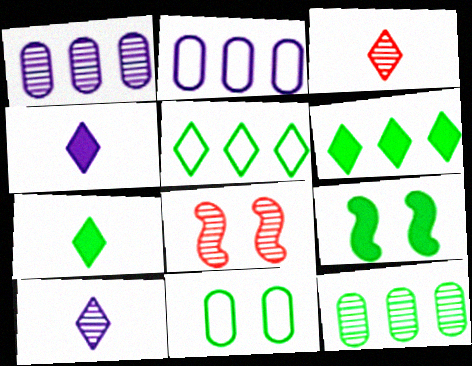[[2, 3, 9], 
[2, 7, 8], 
[8, 10, 12]]